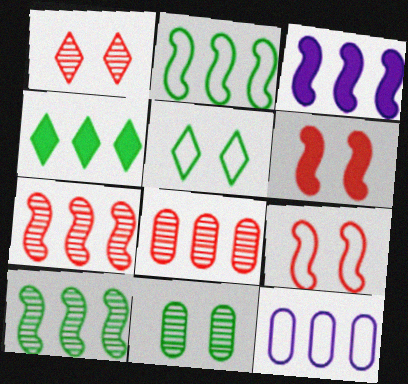[[2, 3, 7], 
[4, 7, 12]]